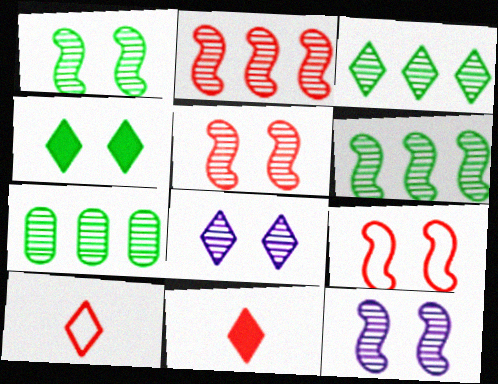[[1, 5, 12], 
[3, 6, 7]]